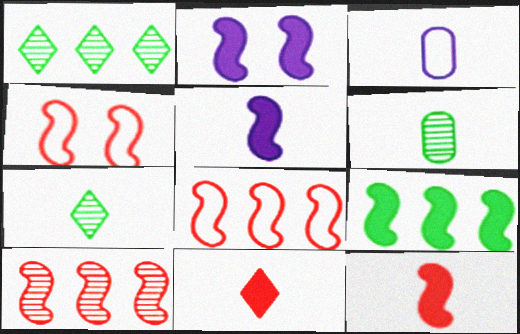[[2, 9, 12], 
[3, 7, 12], 
[4, 10, 12]]